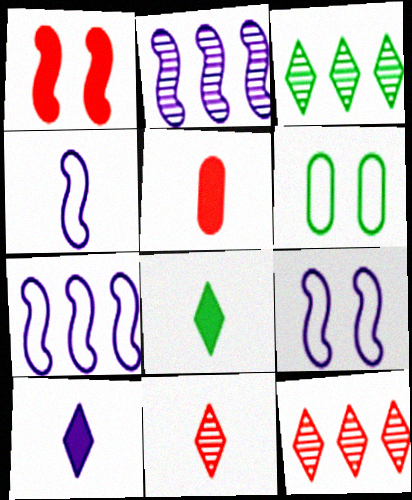[[3, 5, 9], 
[4, 7, 9]]